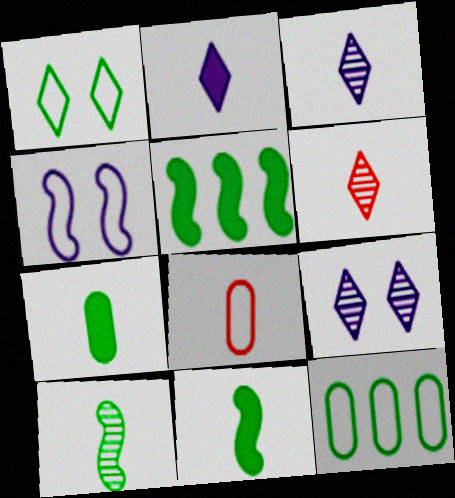[[2, 8, 10], 
[3, 8, 11], 
[5, 8, 9]]